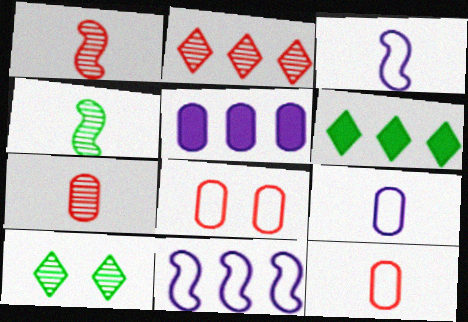[]